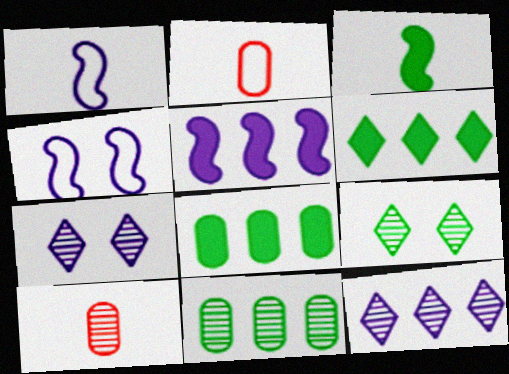[[2, 5, 9], 
[4, 6, 10]]